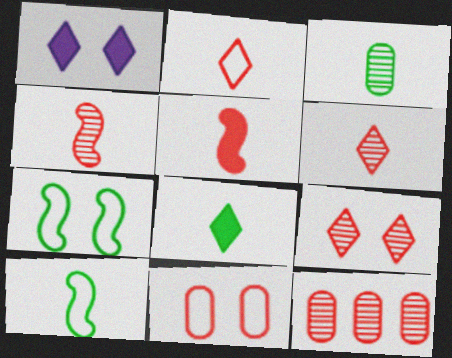[[1, 10, 12], 
[3, 8, 10], 
[4, 9, 12]]